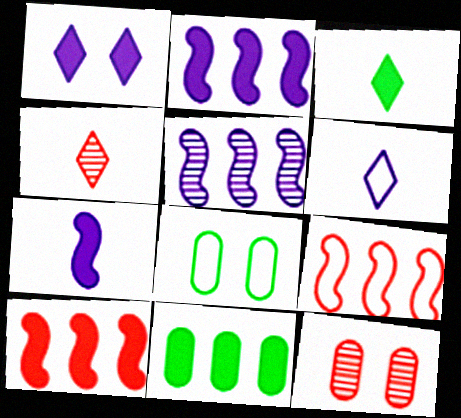[[2, 4, 8], 
[3, 4, 6], 
[6, 8, 9]]